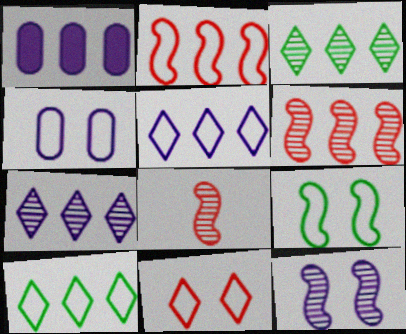[[1, 2, 3], 
[1, 6, 10], 
[4, 9, 11]]